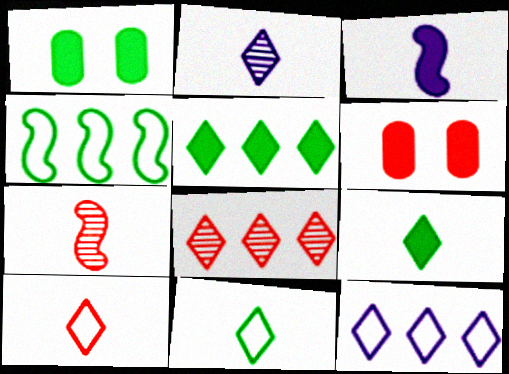[[1, 7, 12], 
[2, 4, 6], 
[2, 9, 10], 
[3, 5, 6], 
[5, 8, 12]]